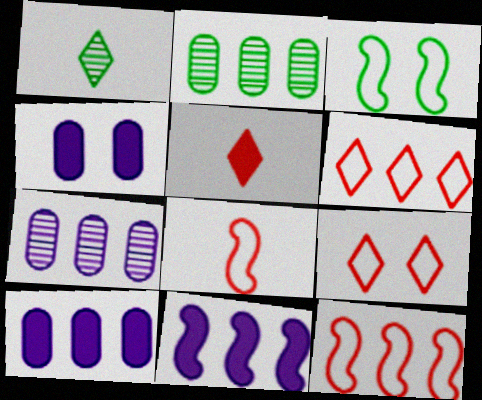[[1, 4, 12], 
[2, 6, 11], 
[3, 5, 7]]